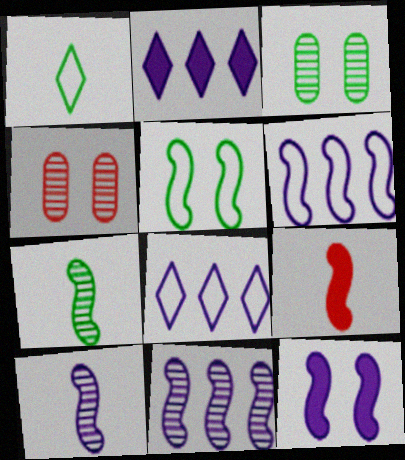[[3, 8, 9], 
[5, 9, 11], 
[6, 10, 12]]